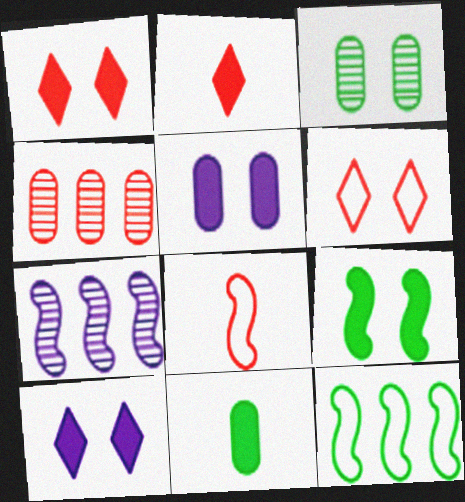[[1, 4, 8], 
[1, 5, 9], 
[6, 7, 11], 
[7, 8, 9]]